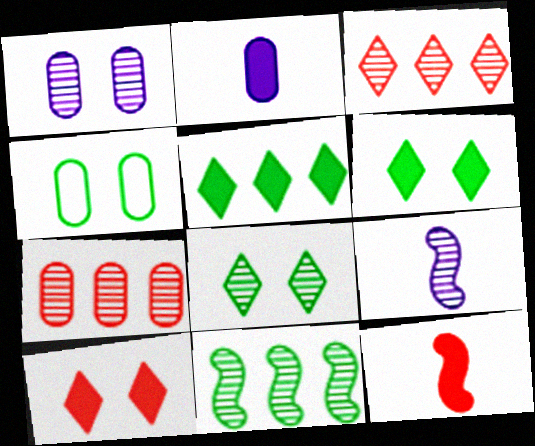[[2, 4, 7], 
[7, 8, 9]]